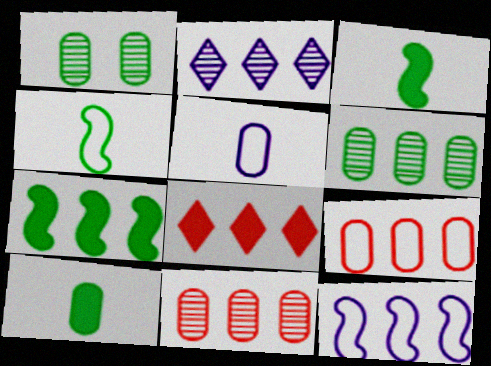[[2, 7, 9], 
[6, 8, 12]]